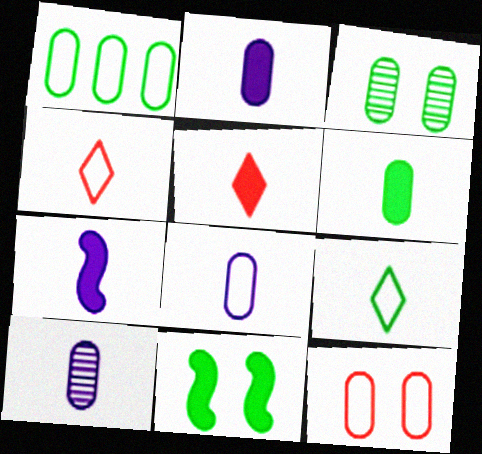[[1, 3, 6], 
[1, 8, 12], 
[2, 8, 10], 
[5, 6, 7]]